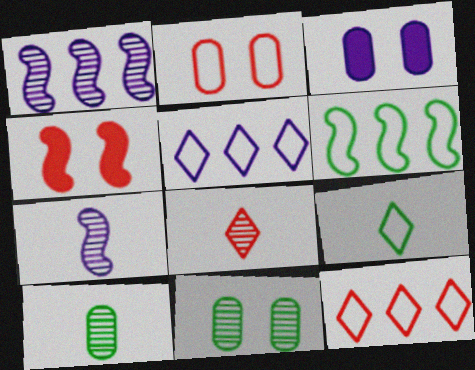[[1, 8, 11], 
[2, 3, 11], 
[3, 5, 7], 
[3, 6, 8], 
[4, 5, 10], 
[4, 6, 7], 
[7, 8, 10]]